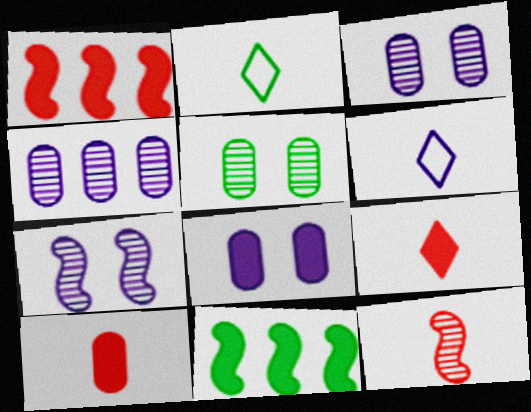[[1, 2, 3], 
[1, 5, 6], 
[2, 5, 11], 
[8, 9, 11]]